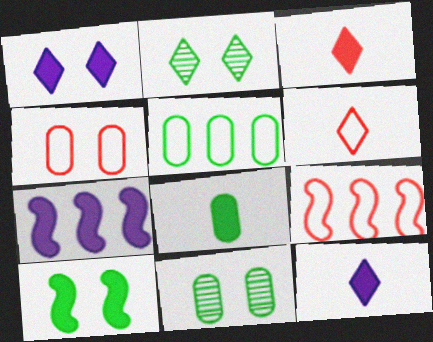[[4, 6, 9], 
[5, 8, 11], 
[6, 7, 11], 
[9, 11, 12]]